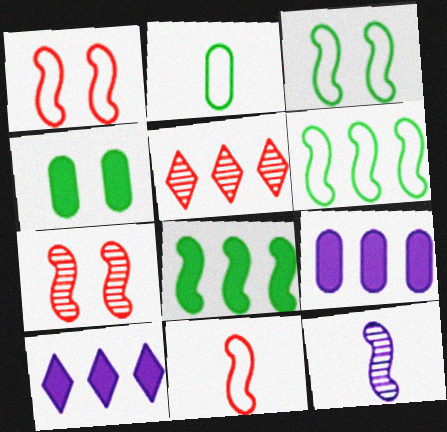[[1, 8, 12], 
[2, 7, 10], 
[5, 6, 9]]